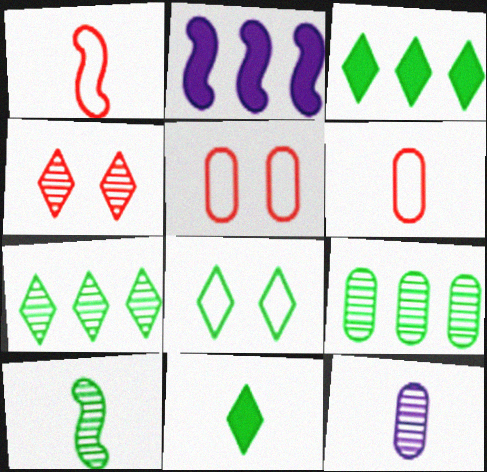[[1, 11, 12], 
[7, 8, 11]]